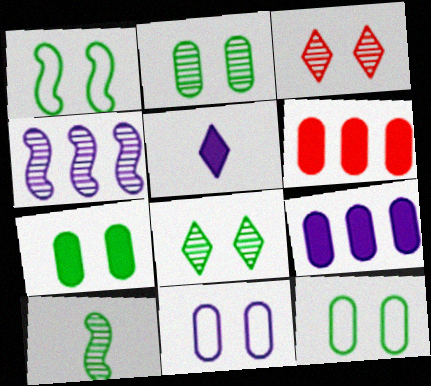[[1, 7, 8], 
[2, 7, 12], 
[4, 5, 11]]